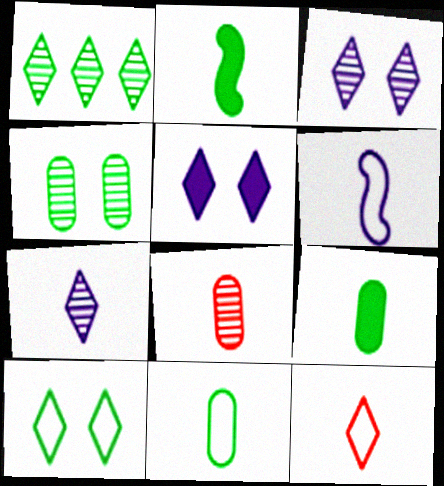[[1, 5, 12], 
[6, 11, 12]]